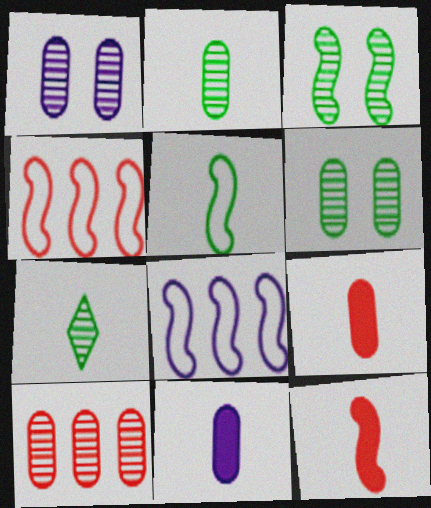[[1, 2, 10], 
[3, 8, 12]]